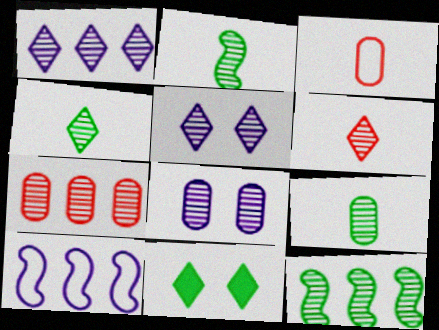[[1, 7, 12], 
[2, 4, 9], 
[2, 5, 7], 
[6, 8, 12], 
[7, 8, 9]]